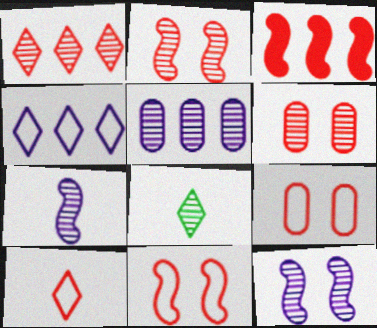[[2, 5, 8], 
[3, 6, 10]]